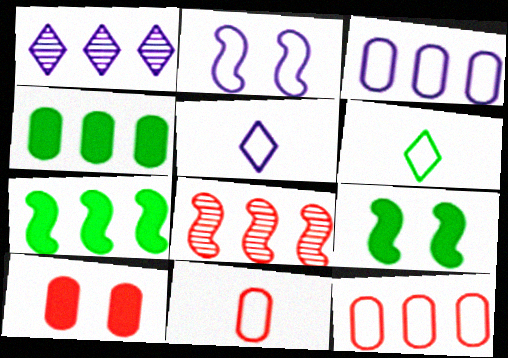[[1, 7, 12], 
[1, 9, 11], 
[2, 3, 5], 
[2, 6, 12]]